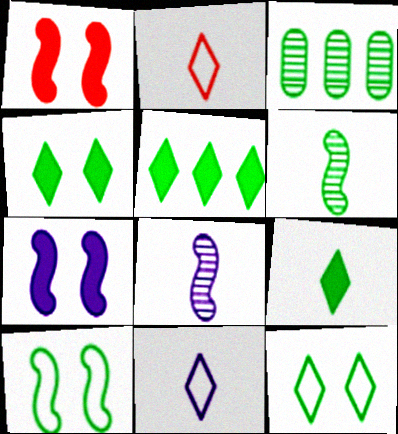[[1, 3, 11], 
[2, 3, 7], 
[3, 9, 10], 
[4, 5, 9]]